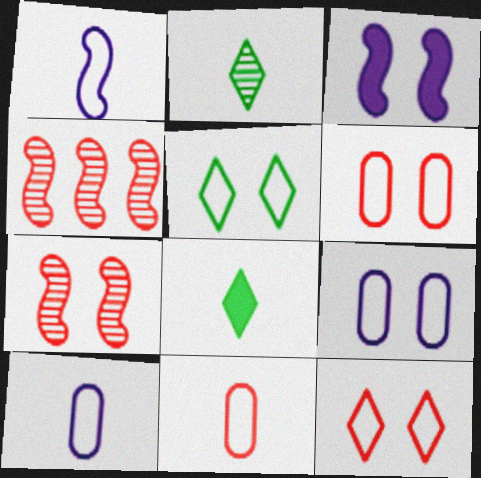[[4, 8, 9]]